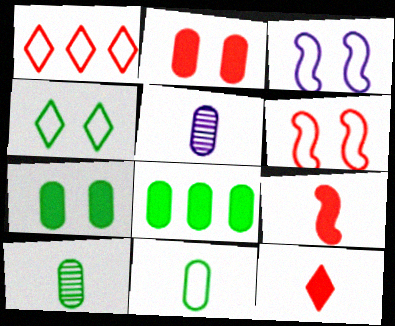[[1, 3, 11]]